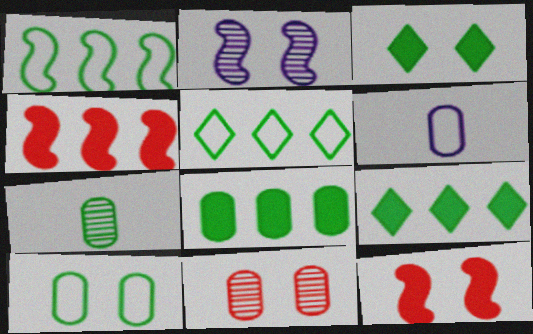[[1, 3, 7], 
[6, 8, 11], 
[7, 8, 10]]